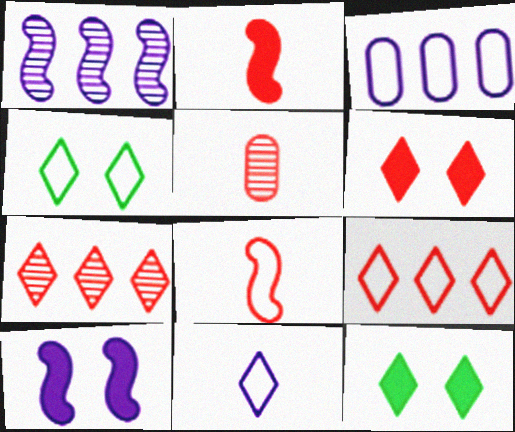[[3, 4, 8], 
[4, 9, 11], 
[7, 11, 12]]